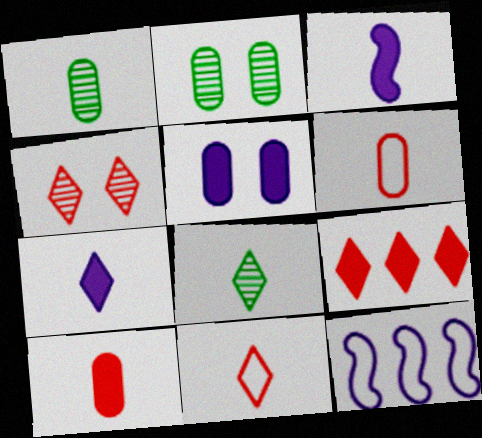[[1, 3, 11], 
[3, 6, 8], 
[4, 9, 11], 
[7, 8, 11]]